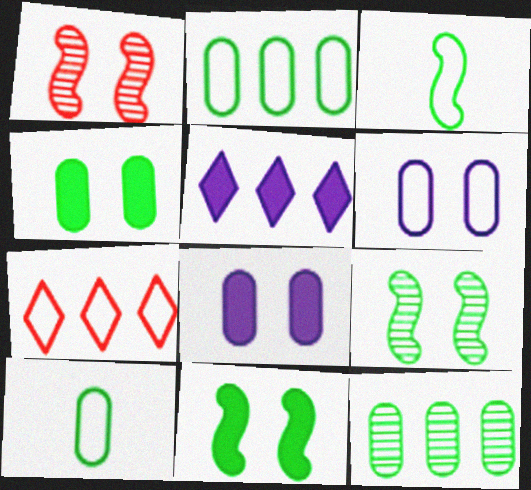[[1, 5, 10], 
[3, 6, 7], 
[4, 10, 12]]